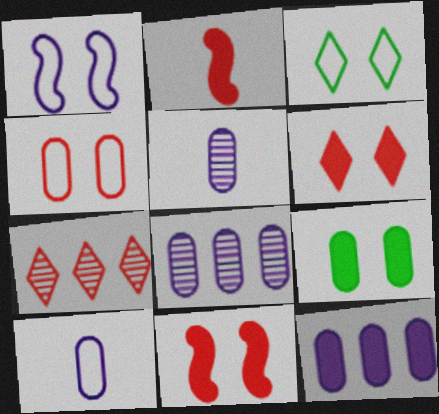[[1, 3, 4], 
[2, 3, 8], 
[2, 4, 7]]